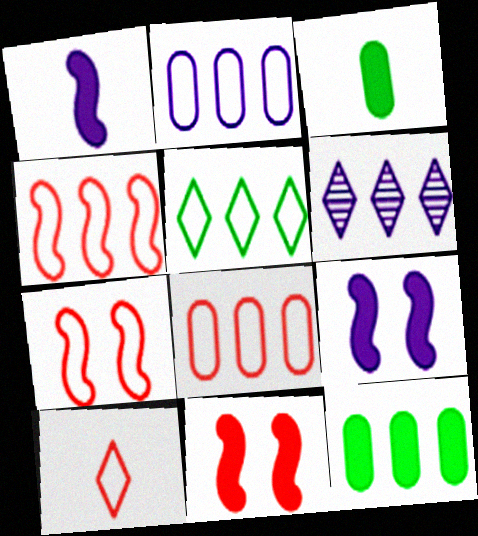[[2, 4, 5], 
[3, 6, 7], 
[4, 6, 12], 
[7, 8, 10]]